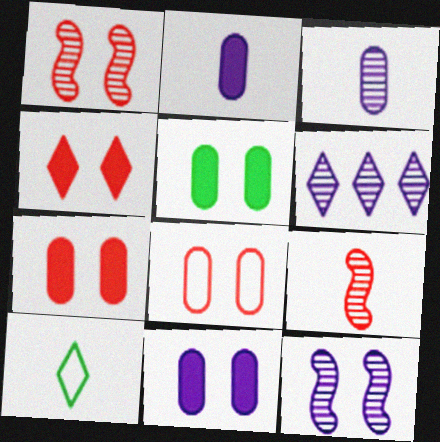[[1, 4, 8], 
[2, 9, 10], 
[3, 6, 12], 
[4, 6, 10], 
[5, 7, 11]]